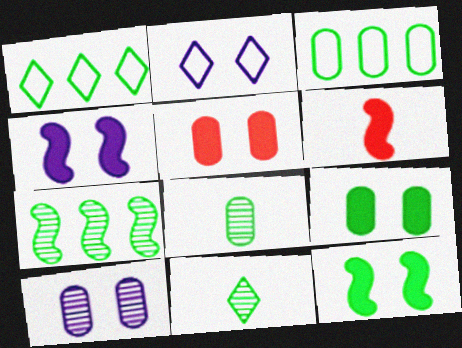[[1, 6, 10], 
[1, 8, 12], 
[2, 4, 10], 
[3, 8, 9], 
[3, 11, 12]]